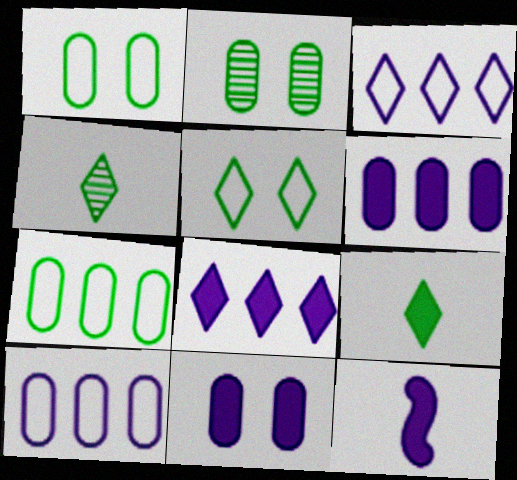[[8, 11, 12]]